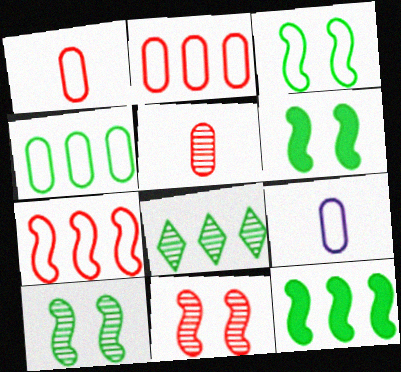[[3, 6, 10], 
[4, 8, 12]]